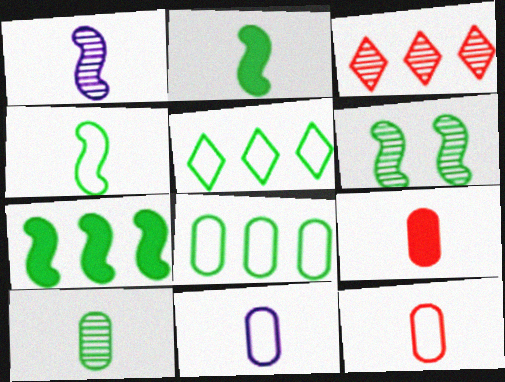[[4, 6, 7], 
[9, 10, 11]]